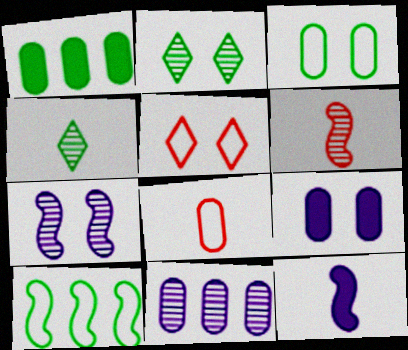[[2, 6, 11], 
[4, 8, 12]]